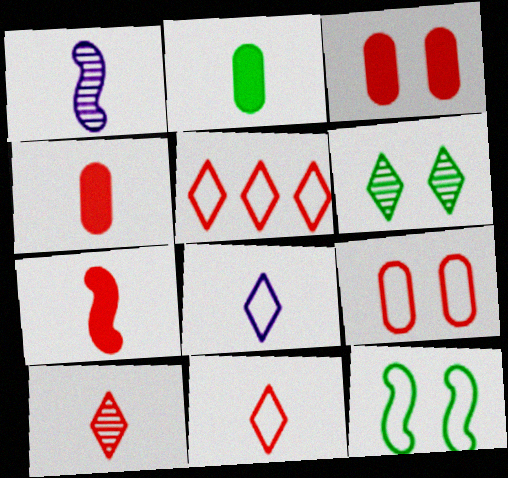[[1, 2, 11]]